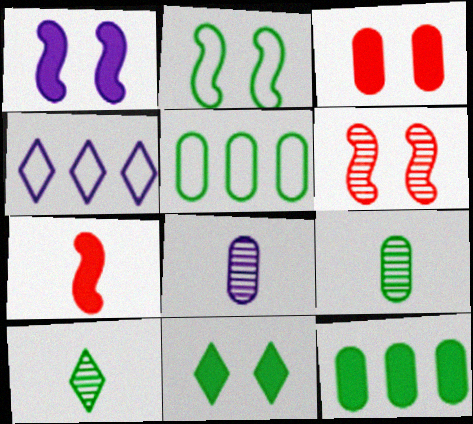[[1, 2, 6], 
[1, 3, 11], 
[1, 4, 8], 
[2, 10, 12], 
[3, 5, 8]]